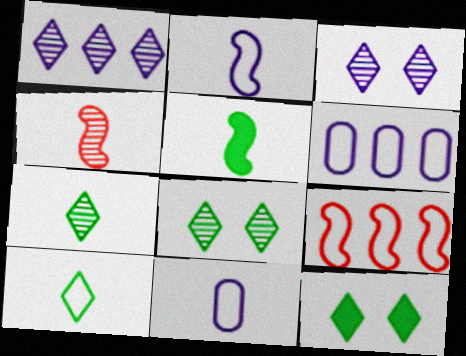[[2, 4, 5], 
[4, 6, 12]]